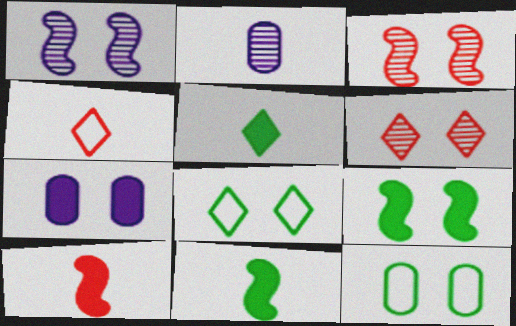[[2, 4, 11], 
[3, 7, 8]]